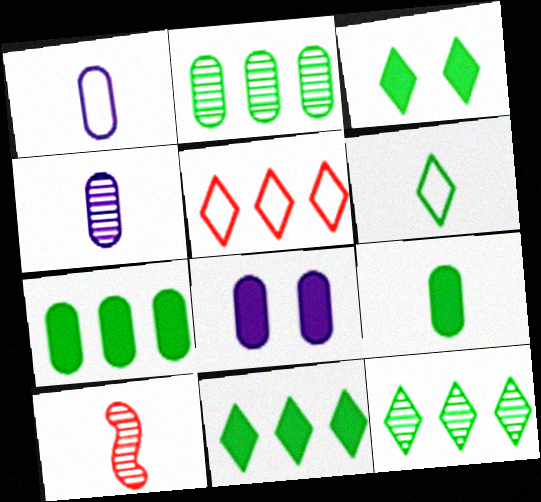[[3, 6, 12]]